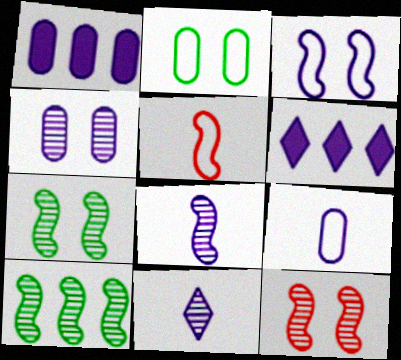[[1, 3, 11], 
[1, 4, 9], 
[8, 10, 12]]